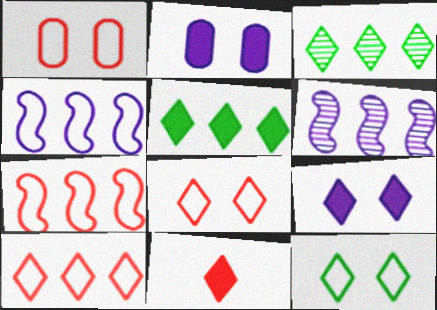[[5, 9, 11]]